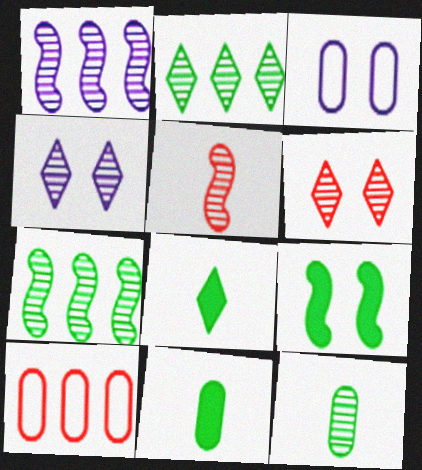[[1, 6, 12], 
[3, 6, 9]]